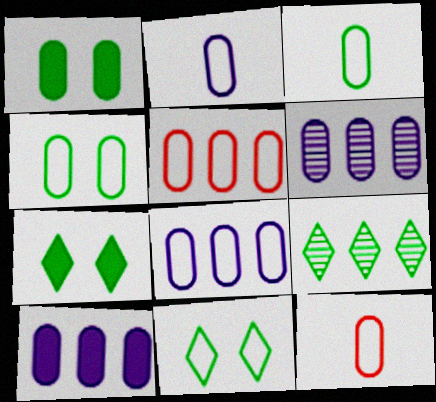[[1, 6, 12], 
[2, 3, 12], 
[2, 4, 5], 
[4, 8, 12], 
[6, 8, 10]]